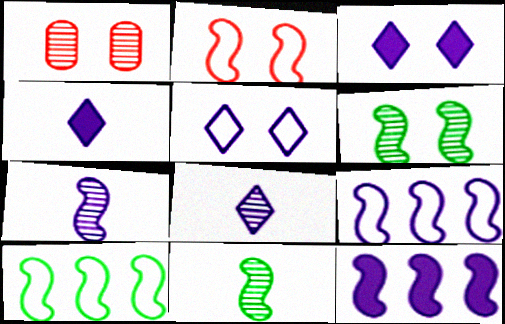[[1, 4, 10], 
[2, 11, 12]]